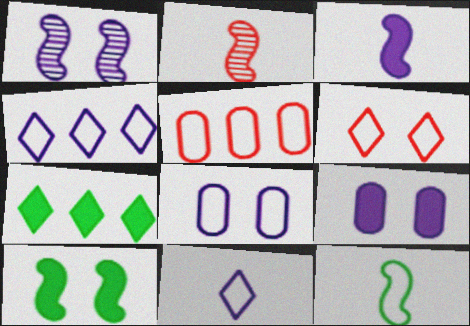[[2, 3, 12], 
[2, 7, 8]]